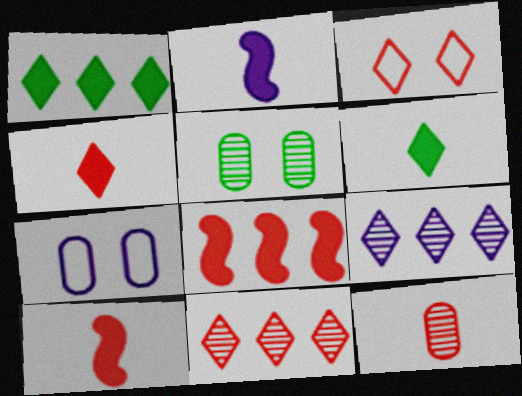[[2, 7, 9], 
[3, 4, 11], 
[3, 6, 9], 
[3, 8, 12]]